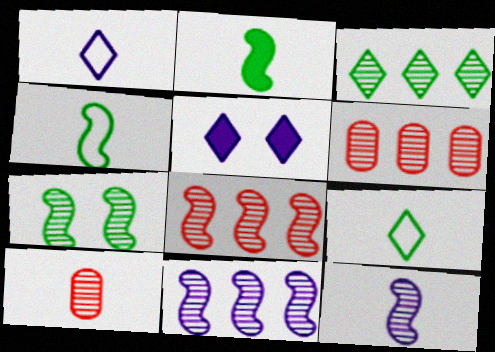[[1, 2, 10], 
[3, 6, 11], 
[4, 5, 6], 
[7, 8, 12]]